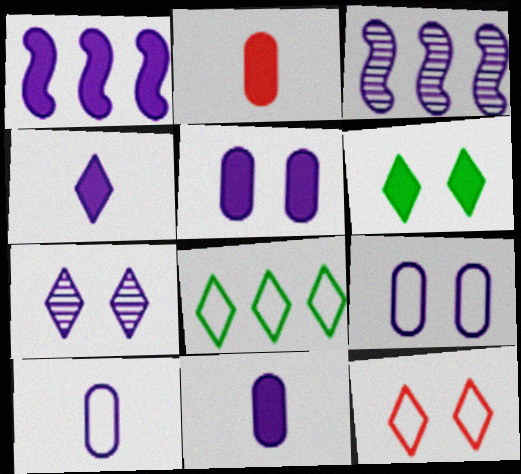[[1, 2, 6], 
[1, 4, 5], 
[1, 7, 10], 
[3, 4, 9], 
[6, 7, 12]]